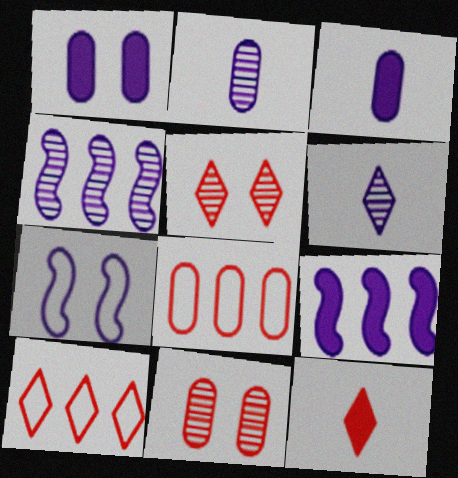[[5, 10, 12]]